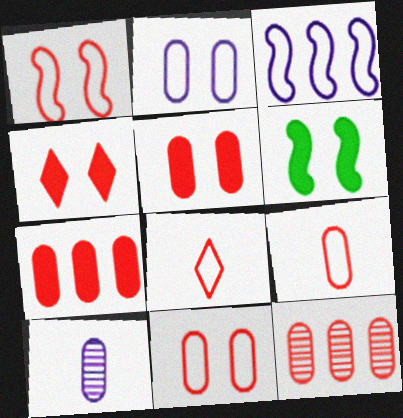[[5, 9, 12]]